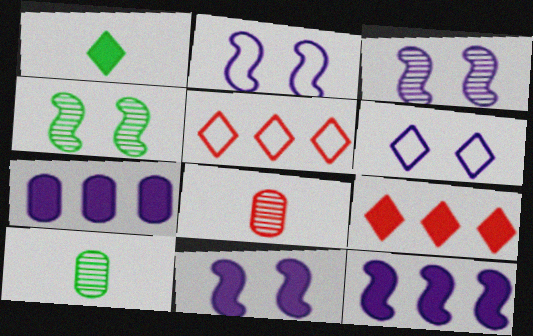[[2, 3, 11], 
[2, 9, 10], 
[5, 10, 11]]